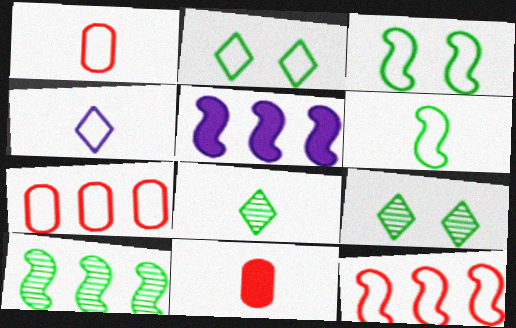[[1, 4, 6], 
[1, 5, 9], 
[3, 4, 7], 
[5, 10, 12]]